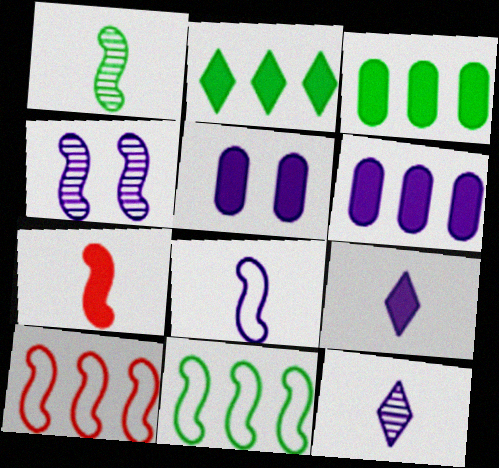[[1, 7, 8], 
[2, 5, 7], 
[4, 7, 11]]